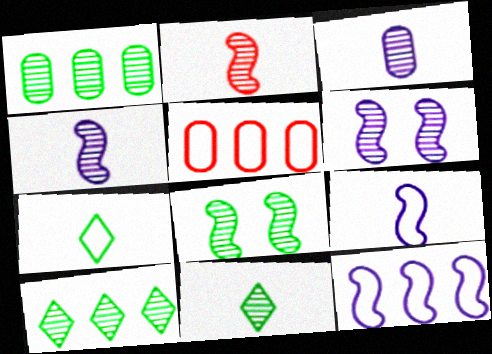[[1, 8, 11], 
[2, 3, 11]]